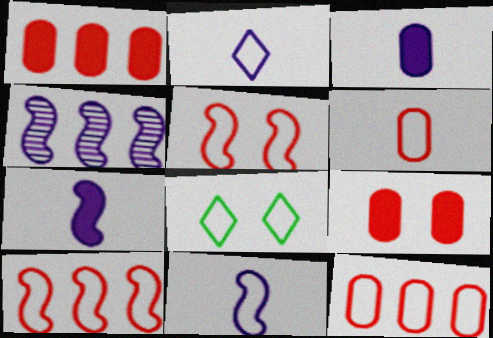[[8, 11, 12]]